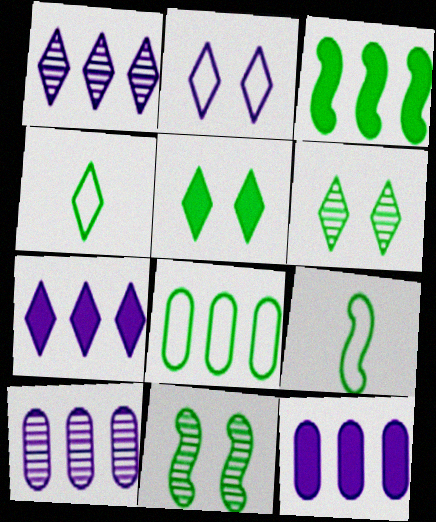[[3, 9, 11]]